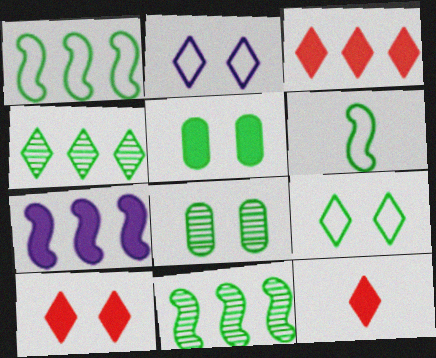[[2, 4, 12], 
[3, 10, 12], 
[4, 5, 6], 
[5, 7, 12]]